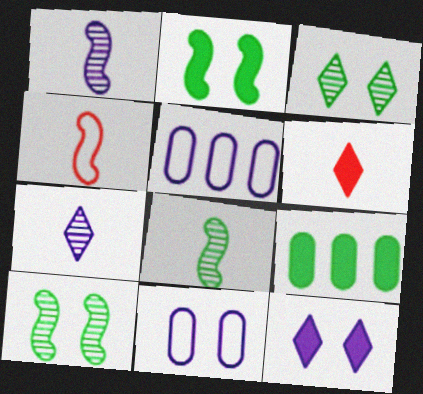[[1, 5, 12], 
[5, 6, 10]]